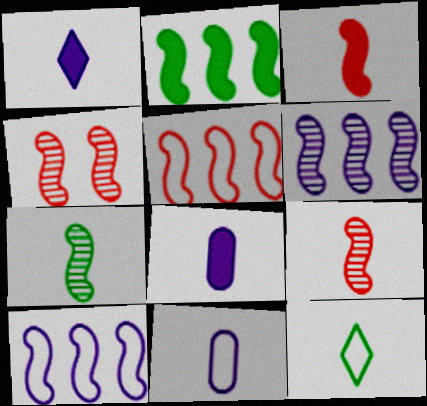[[2, 5, 6], 
[3, 4, 5], 
[4, 6, 7], 
[8, 9, 12]]